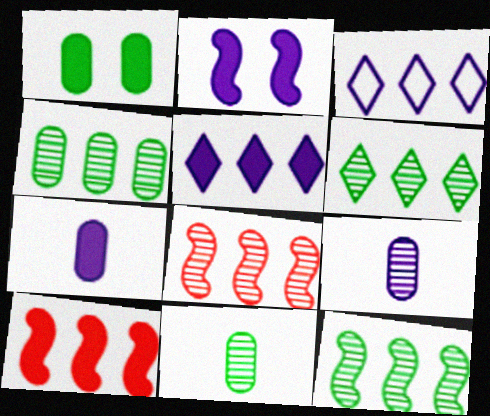[[2, 3, 9], 
[2, 5, 7], 
[3, 4, 10], 
[4, 6, 12]]